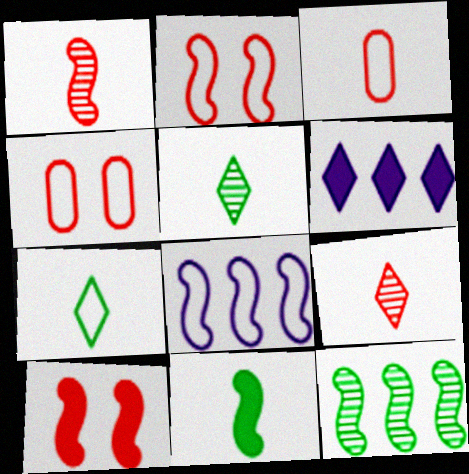[[4, 7, 8]]